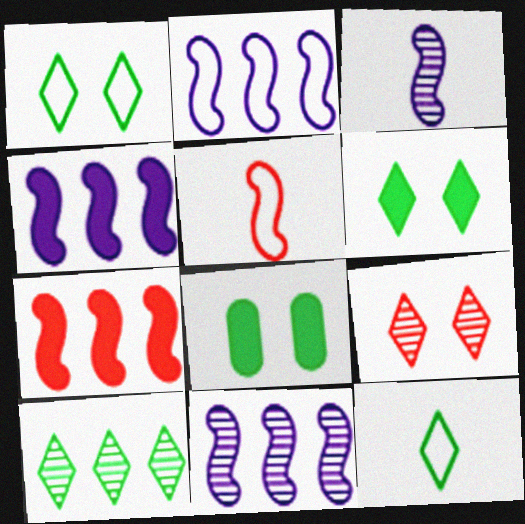[[2, 4, 11], 
[6, 10, 12]]